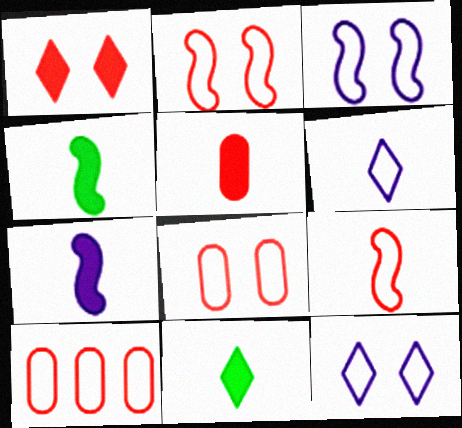[[5, 7, 11]]